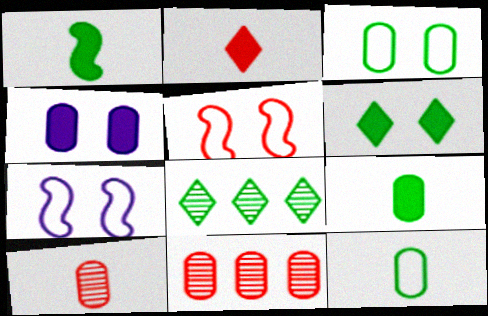[[1, 3, 8], 
[2, 5, 11], 
[4, 11, 12]]